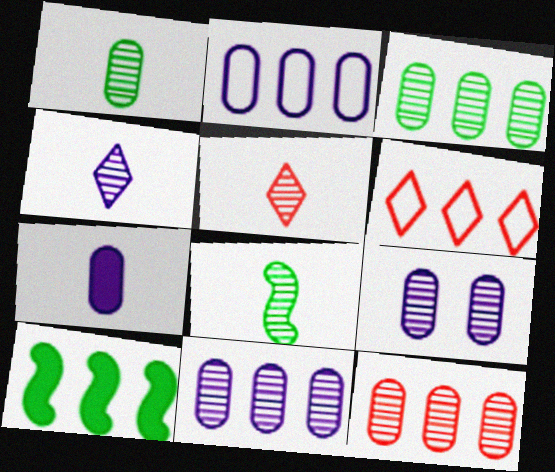[[1, 9, 12], 
[2, 7, 9], 
[3, 11, 12], 
[6, 10, 11]]